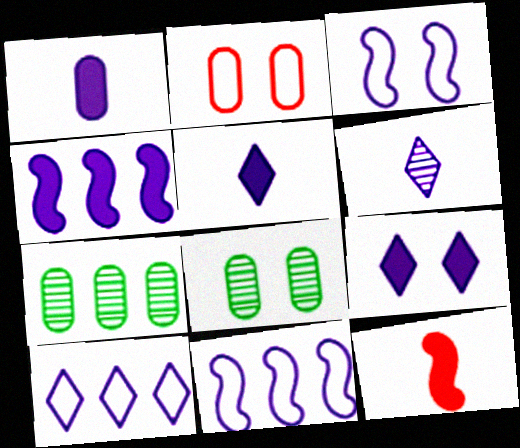[[1, 2, 7], 
[1, 4, 9], 
[6, 9, 10], 
[8, 10, 12]]